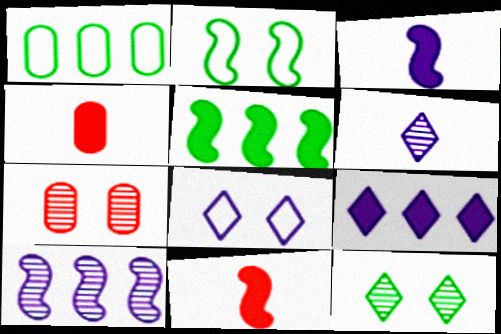[[2, 10, 11], 
[6, 8, 9]]